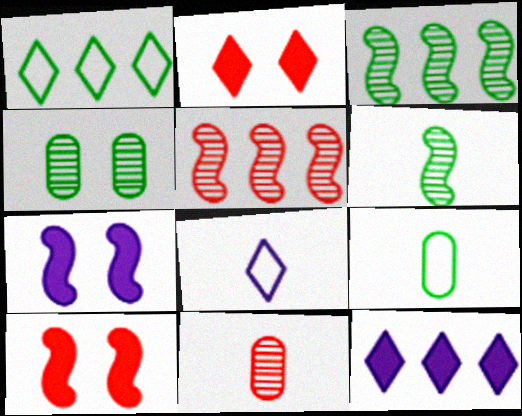[[1, 7, 11]]